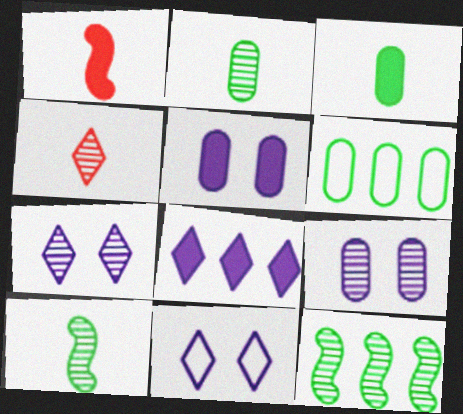[[1, 6, 7], 
[4, 9, 12]]